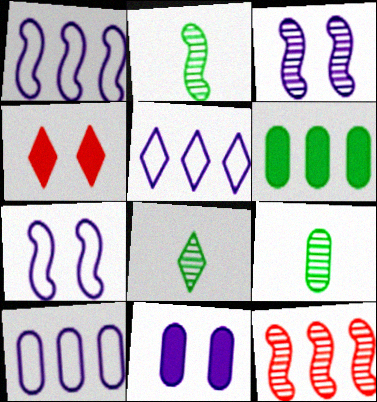[[1, 4, 9], 
[1, 5, 10], 
[2, 3, 12], 
[2, 4, 10], 
[2, 8, 9], 
[4, 5, 8], 
[5, 6, 12]]